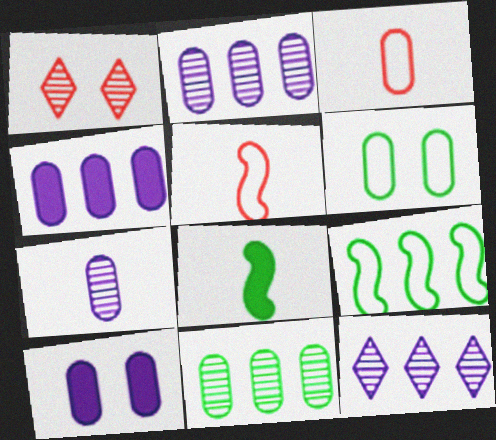[[3, 10, 11]]